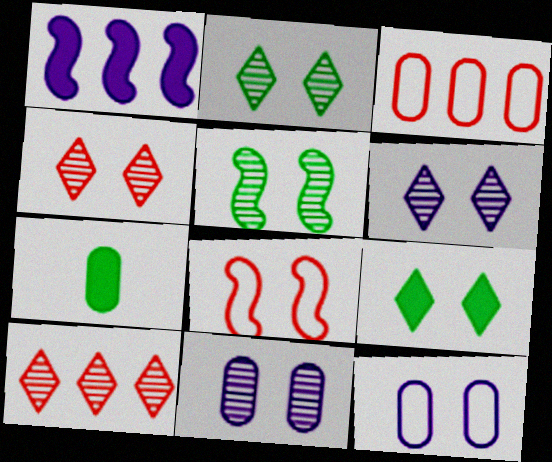[[2, 4, 6], 
[3, 7, 11], 
[4, 5, 11], 
[8, 9, 11]]